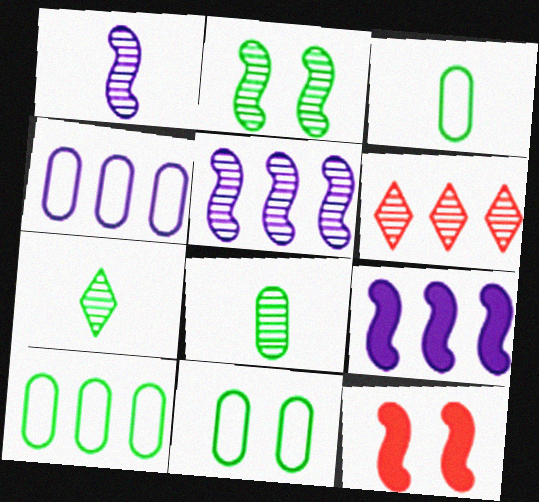[[3, 10, 11], 
[4, 7, 12], 
[6, 9, 10]]